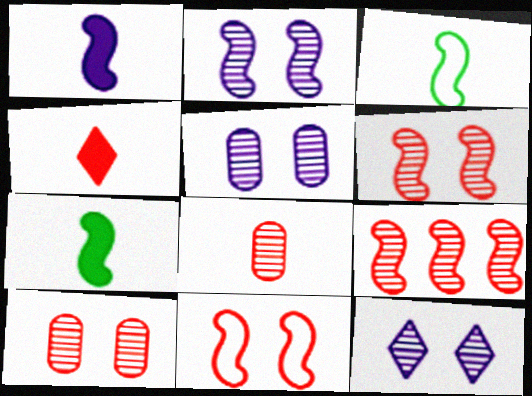[[2, 5, 12]]